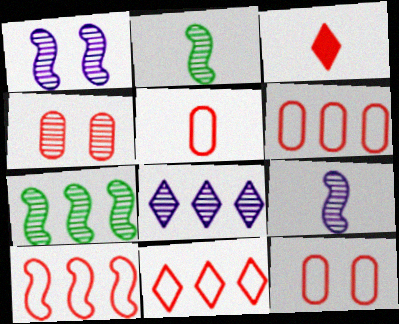[[2, 4, 8], 
[3, 4, 10], 
[5, 6, 12], 
[6, 10, 11]]